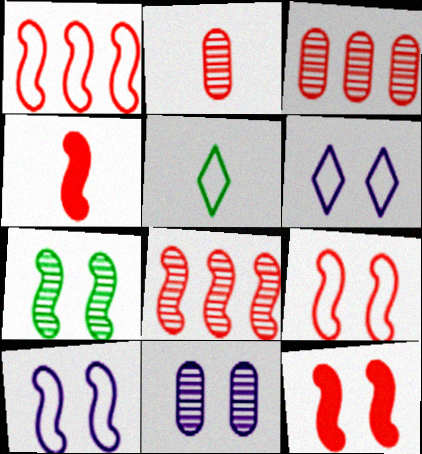[[4, 8, 9], 
[7, 10, 12]]